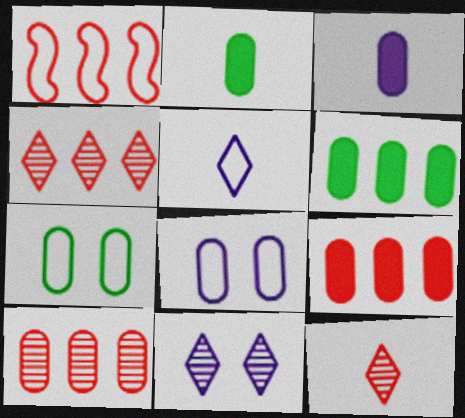[[1, 2, 11], 
[1, 4, 9], 
[1, 5, 7], 
[2, 8, 10], 
[3, 7, 10]]